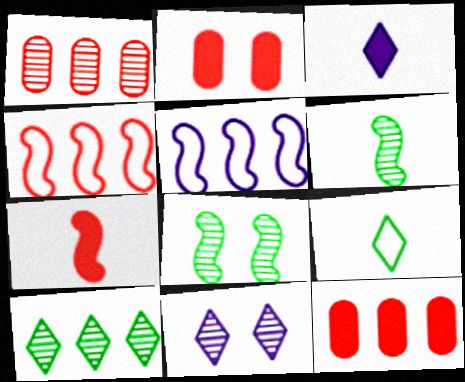[[1, 6, 11], 
[5, 7, 8], 
[5, 10, 12]]